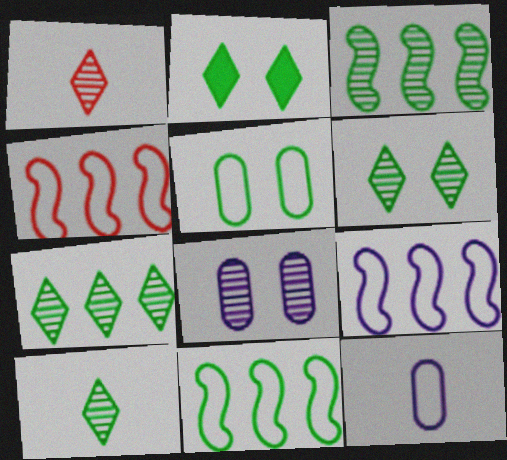[[1, 3, 8], 
[4, 9, 11], 
[6, 7, 10]]